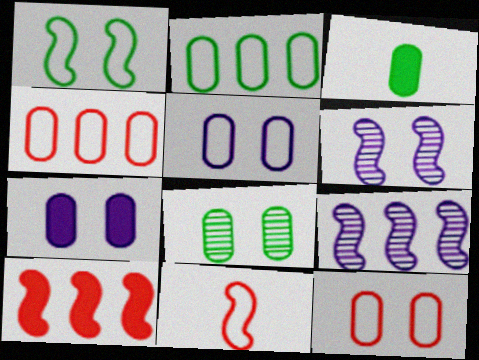[[2, 3, 8], 
[7, 8, 12]]